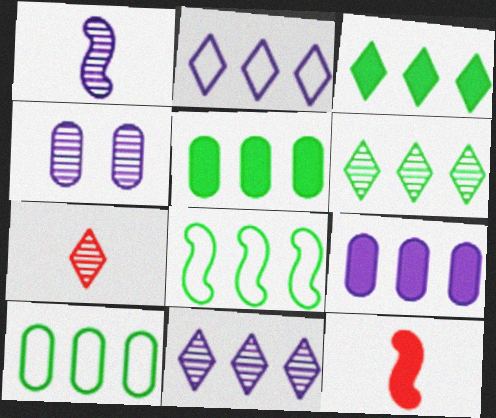[[1, 4, 11], 
[5, 6, 8]]